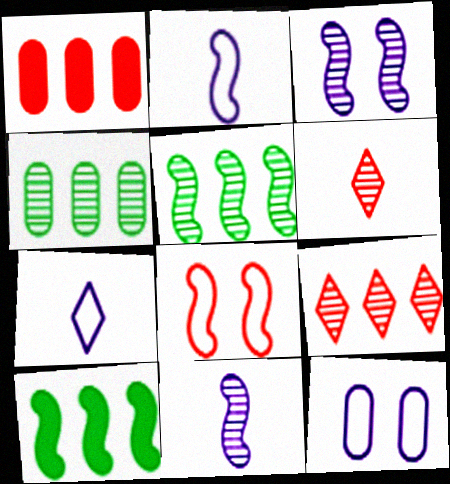[[1, 6, 8], 
[3, 4, 6], 
[6, 10, 12], 
[8, 10, 11]]